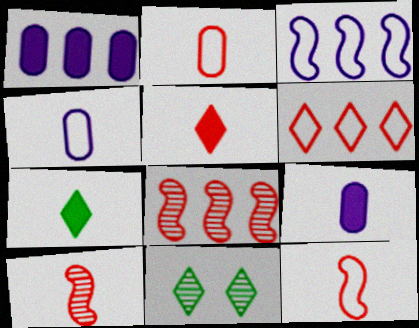[[1, 11, 12], 
[2, 5, 10], 
[4, 7, 10]]